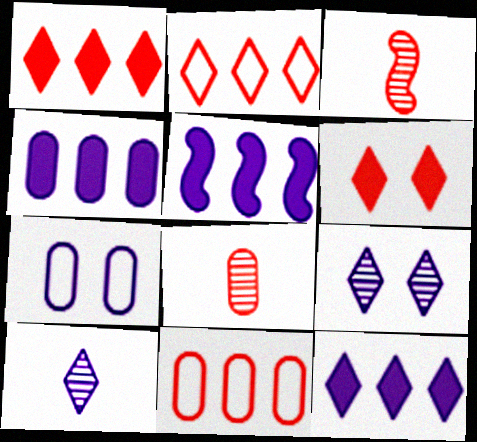[[3, 6, 11], 
[4, 5, 12], 
[5, 7, 10]]